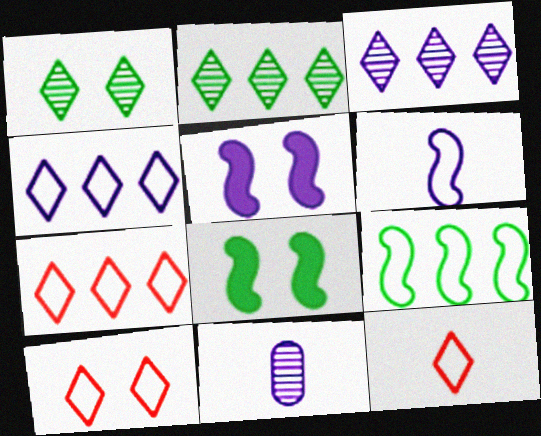[[4, 5, 11], 
[7, 8, 11], 
[7, 10, 12]]